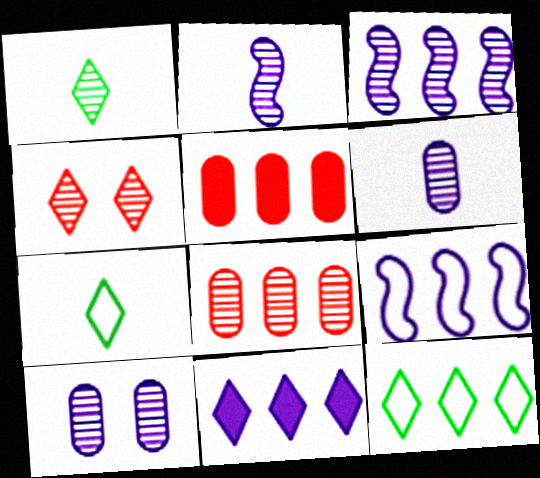[[3, 5, 12], 
[4, 7, 11]]